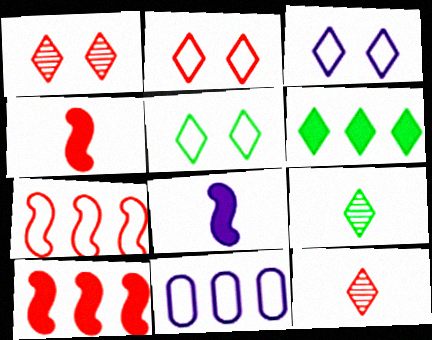[[2, 3, 5], 
[3, 6, 12], 
[5, 6, 9]]